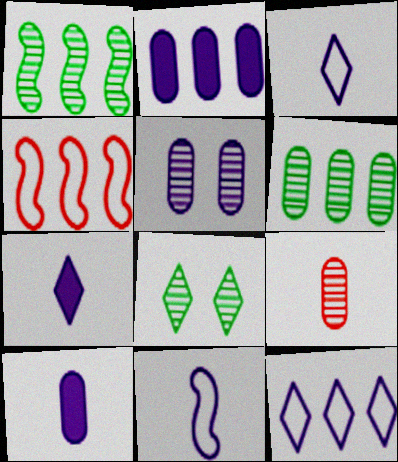[[4, 8, 10], 
[5, 6, 9]]